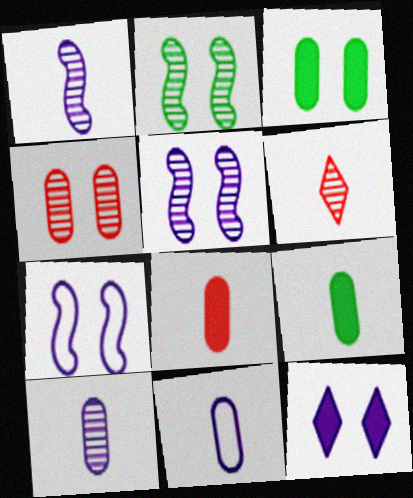[]